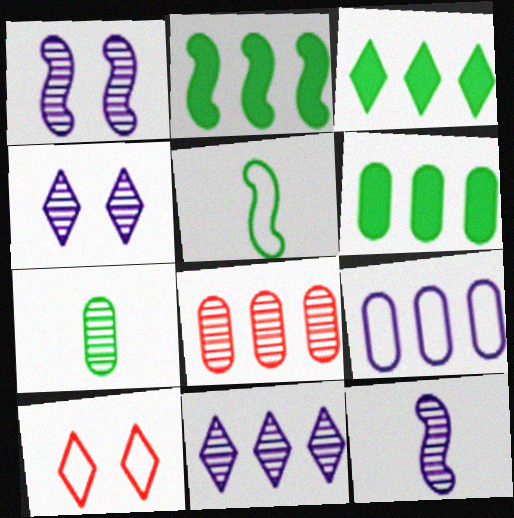[[2, 3, 6], 
[5, 9, 10], 
[6, 8, 9], 
[6, 10, 12]]